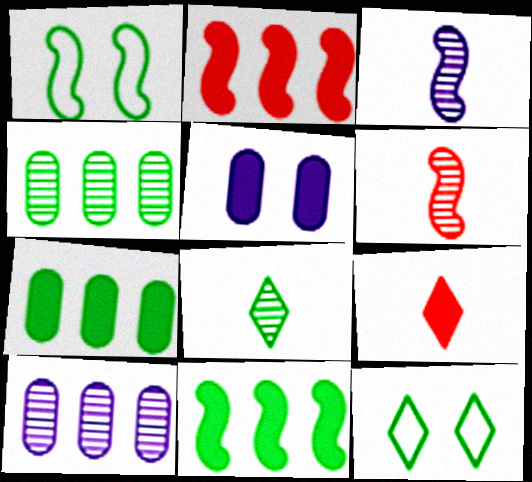[[1, 2, 3], 
[1, 7, 8], 
[1, 9, 10], 
[5, 9, 11]]